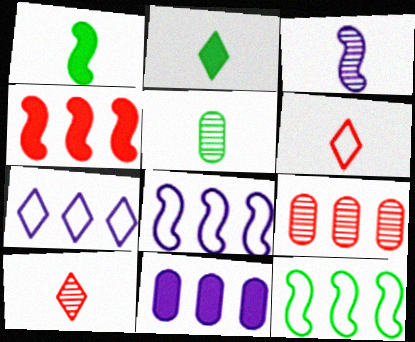[[3, 5, 10]]